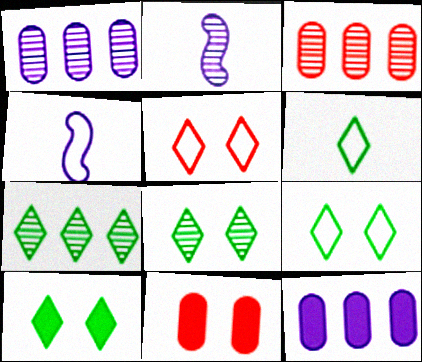[[2, 3, 8], 
[3, 4, 10], 
[4, 7, 11], 
[6, 7, 10], 
[8, 9, 10]]